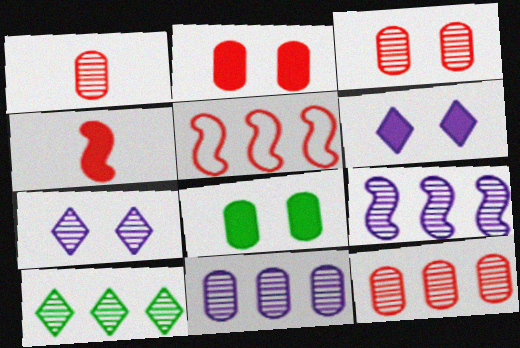[[1, 3, 12], 
[9, 10, 12]]